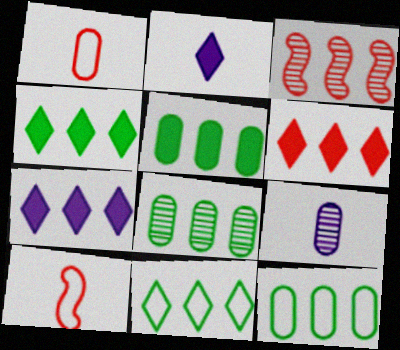[[3, 7, 12], 
[4, 6, 7], 
[5, 8, 12]]